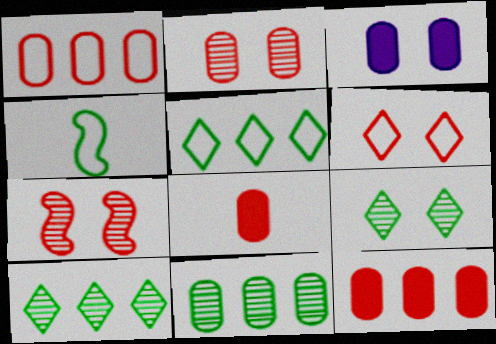[[1, 2, 8]]